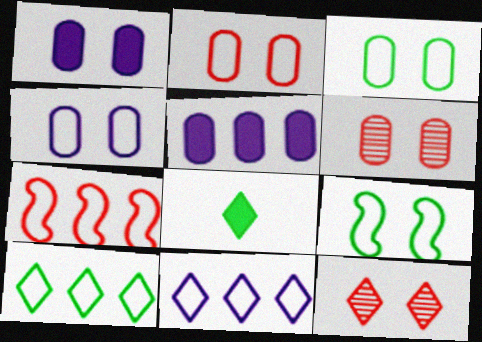[[1, 3, 6], 
[1, 9, 12], 
[2, 3, 4], 
[8, 11, 12]]